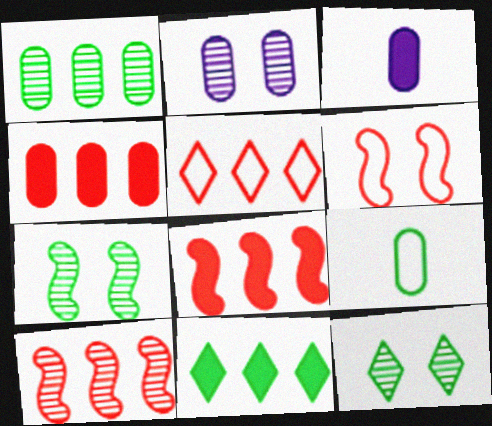[[2, 4, 9], 
[3, 5, 7], 
[4, 5, 10], 
[7, 9, 11]]